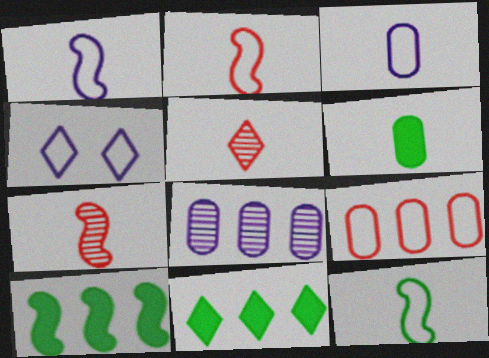[[1, 2, 12], 
[1, 5, 6], 
[4, 5, 11], 
[4, 9, 12]]